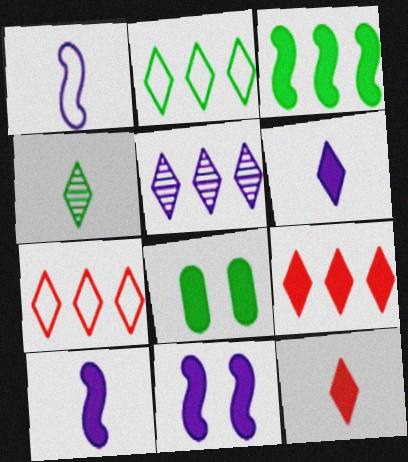[[2, 5, 9], 
[8, 9, 10]]